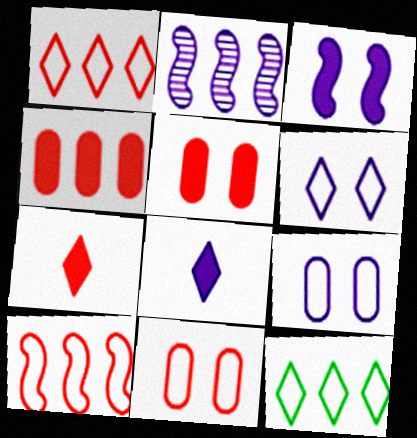[[2, 4, 12], 
[2, 8, 9]]